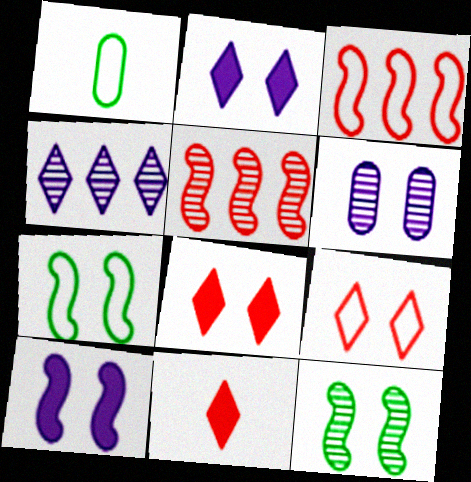[[1, 2, 5], 
[6, 7, 8]]